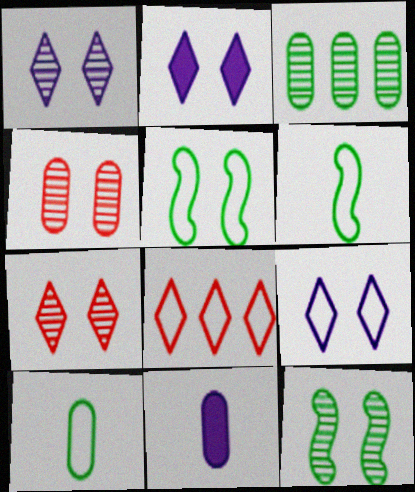[[1, 2, 9], 
[1, 4, 12], 
[2, 4, 5], 
[8, 11, 12]]